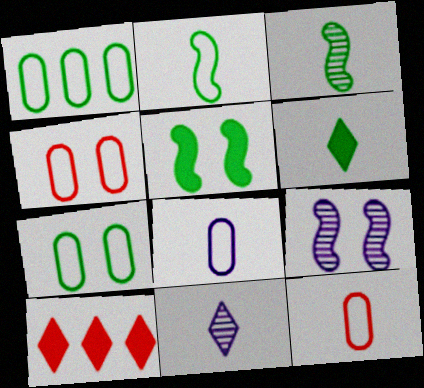[[1, 4, 8]]